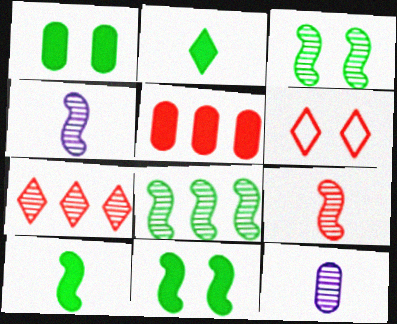[[3, 7, 12], 
[5, 6, 9]]